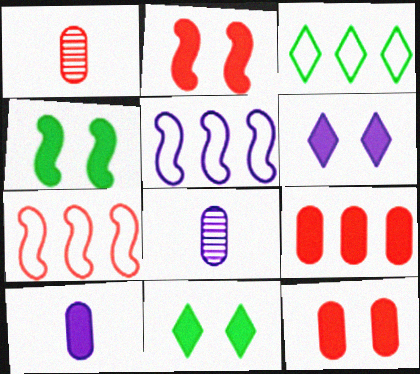[[1, 5, 11], 
[2, 3, 8], 
[4, 6, 12], 
[5, 6, 8], 
[7, 8, 11]]